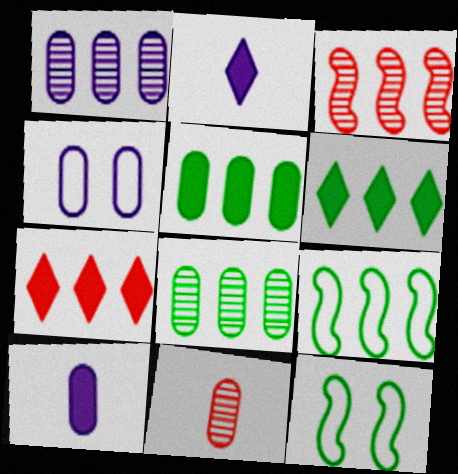[[1, 4, 10], 
[1, 7, 9], 
[4, 5, 11], 
[6, 8, 9]]